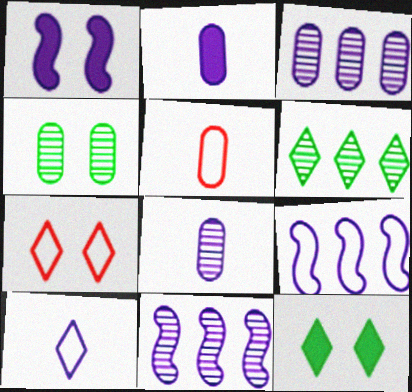[[1, 3, 10], 
[1, 4, 7], 
[1, 5, 6], 
[5, 11, 12]]